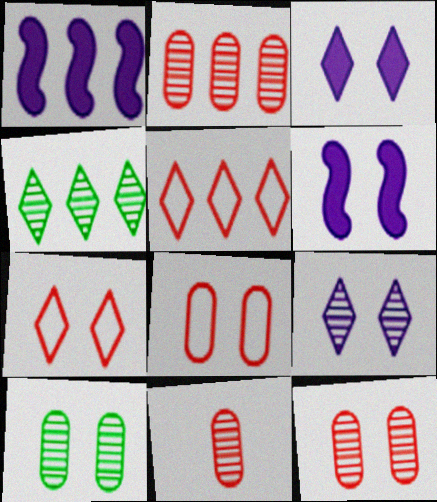[[2, 11, 12], 
[6, 7, 10]]